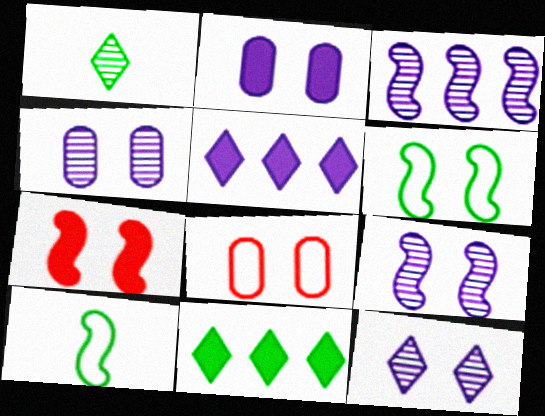[[3, 7, 10], 
[4, 9, 12], 
[6, 7, 9]]